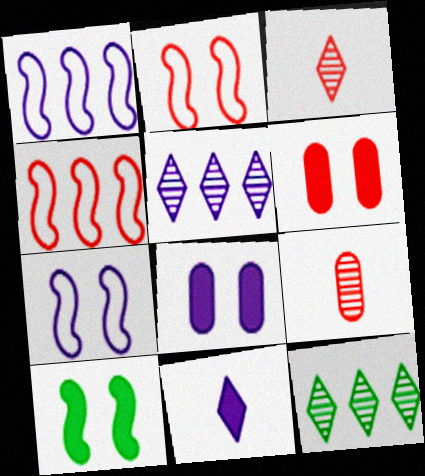[[3, 4, 6]]